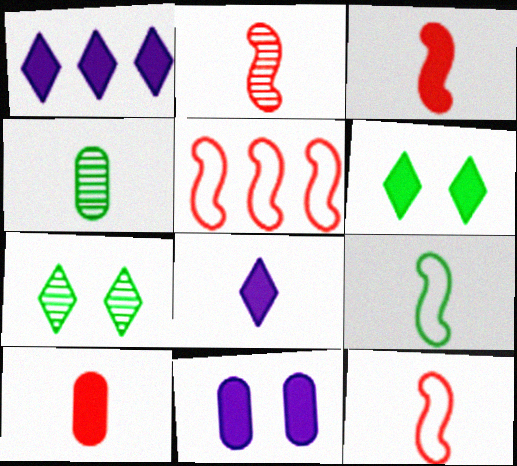[[2, 3, 12], 
[4, 8, 12]]